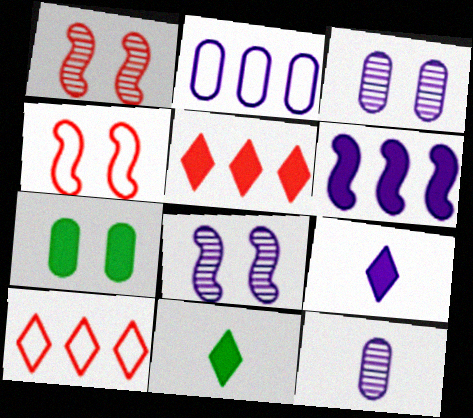[[1, 2, 11], 
[2, 8, 9]]